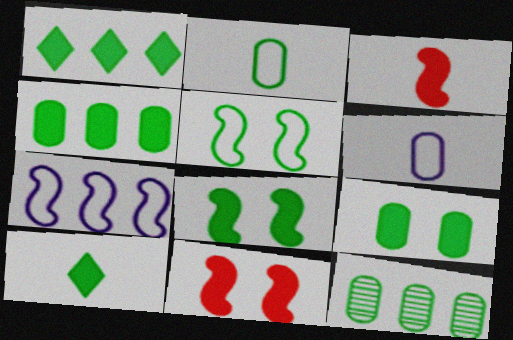[[2, 9, 12], 
[4, 8, 10], 
[5, 10, 12]]